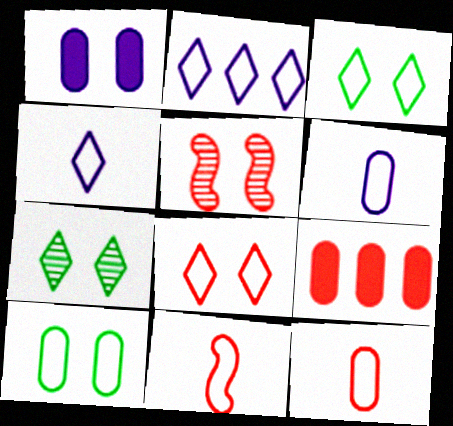[[1, 3, 5], 
[2, 10, 11]]